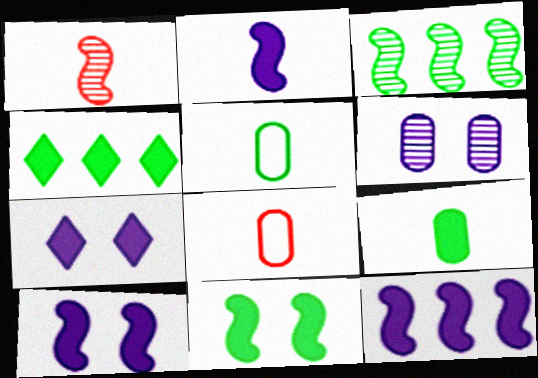[[2, 10, 12], 
[3, 7, 8], 
[4, 9, 11]]